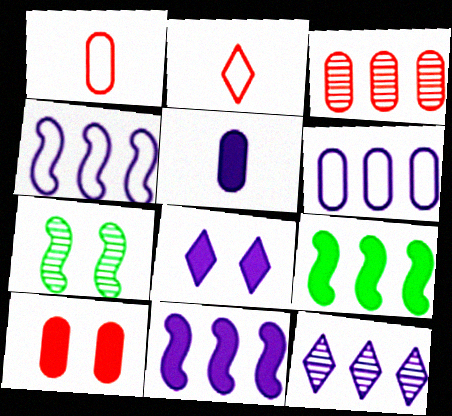[[1, 3, 10], 
[5, 8, 11], 
[6, 11, 12]]